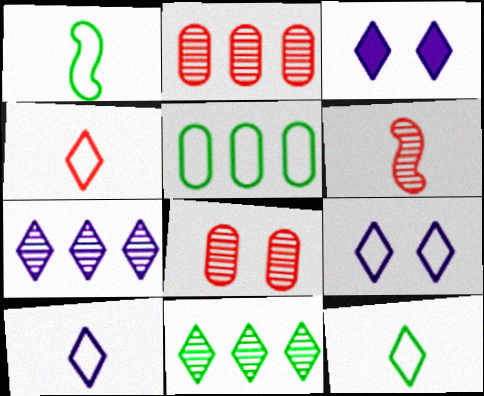[[1, 2, 3], 
[3, 4, 11], 
[3, 5, 6], 
[3, 7, 10], 
[4, 10, 12]]